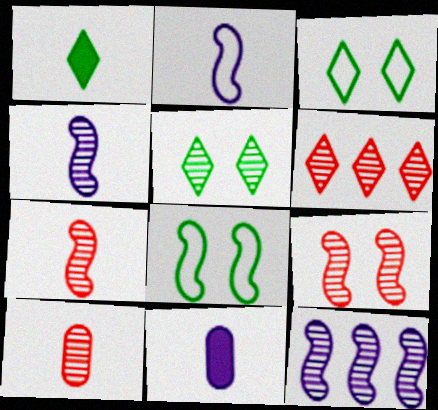[[1, 2, 10], 
[5, 10, 12], 
[6, 8, 11], 
[6, 9, 10]]